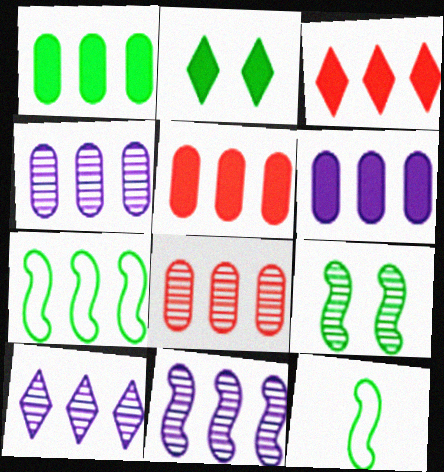[[1, 5, 6], 
[3, 4, 7], 
[4, 10, 11], 
[5, 7, 10]]